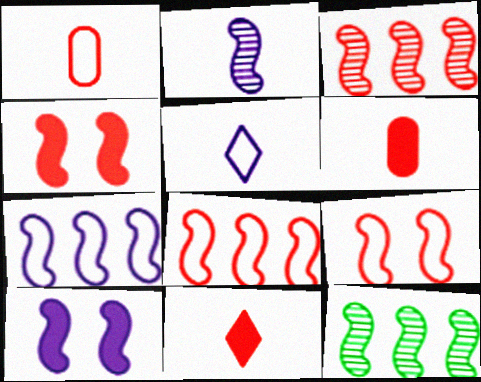[[2, 7, 10]]